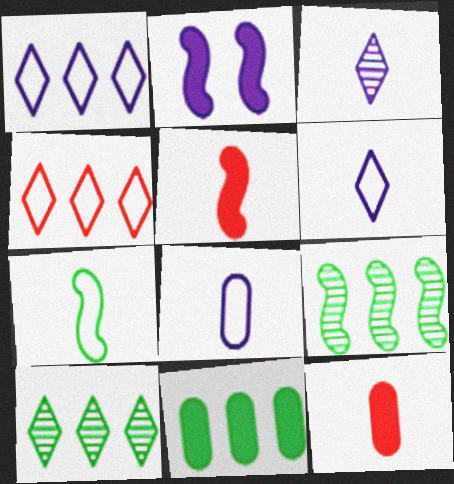[[3, 7, 12]]